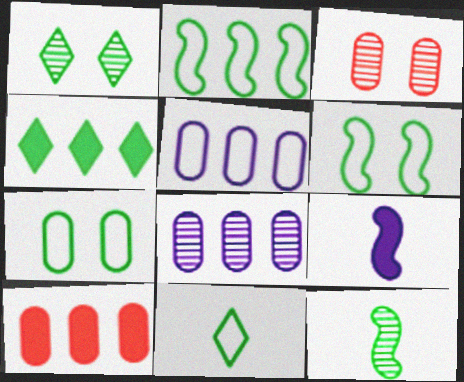[[1, 4, 11], 
[2, 7, 11], 
[4, 7, 12]]